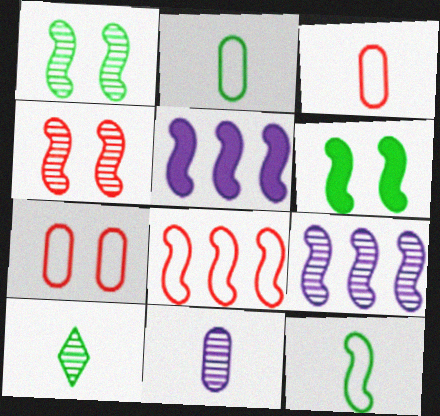[[4, 5, 12], 
[5, 7, 10]]